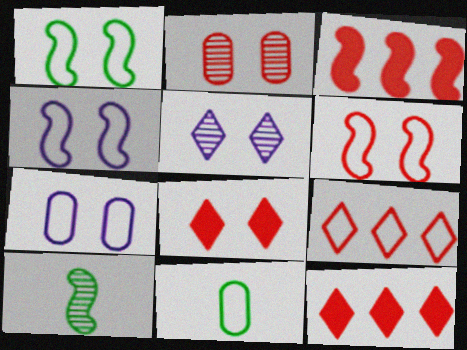[[1, 4, 6], 
[2, 6, 8], 
[3, 4, 10], 
[3, 5, 11], 
[4, 9, 11], 
[7, 10, 12]]